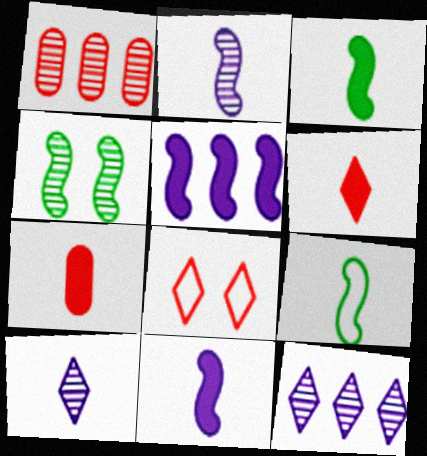[[1, 4, 10], 
[7, 9, 10]]